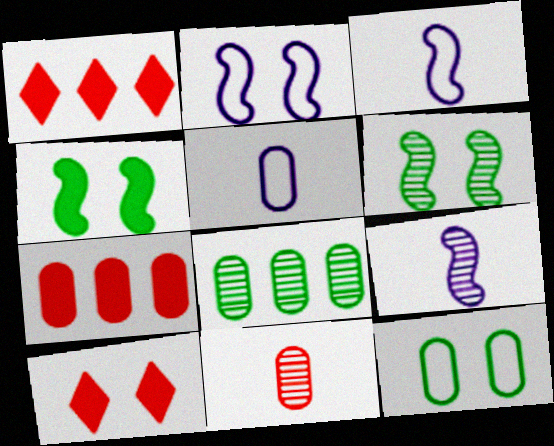[[1, 5, 6], 
[1, 9, 12], 
[3, 8, 10]]